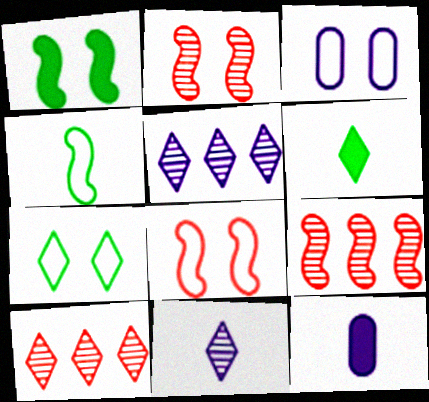[[3, 6, 9], 
[3, 7, 8], 
[7, 9, 12]]